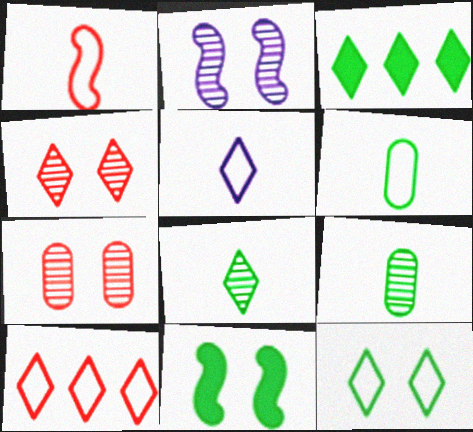[[1, 5, 6], 
[3, 4, 5], 
[3, 8, 12], 
[5, 10, 12]]